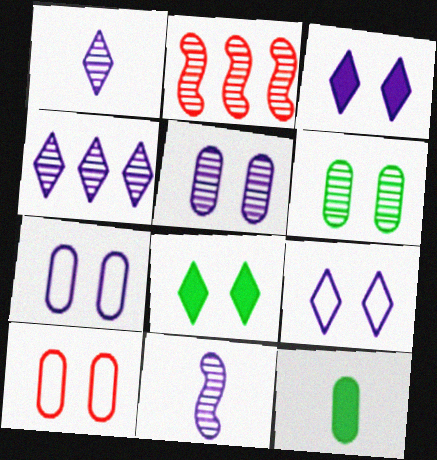[[1, 2, 6], 
[2, 9, 12], 
[4, 5, 11]]